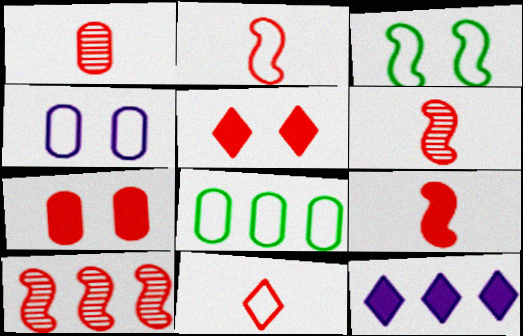[[1, 3, 12], 
[1, 9, 11], 
[2, 6, 9], 
[7, 10, 11], 
[8, 10, 12]]